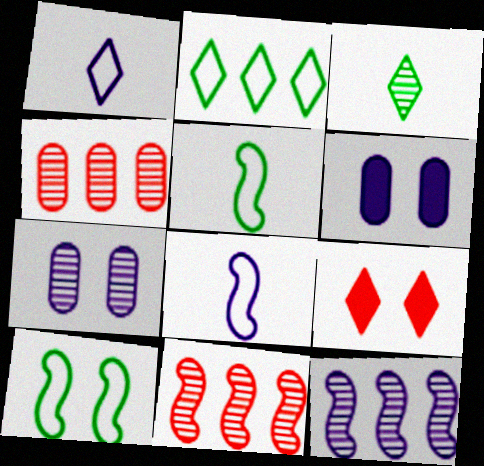[[1, 6, 12], 
[3, 7, 11], 
[7, 9, 10]]